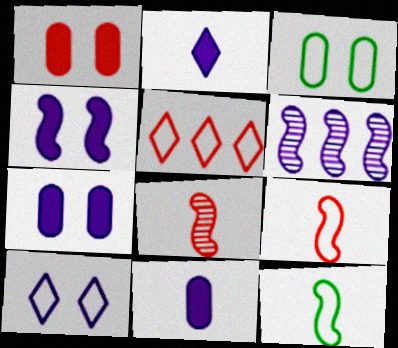[[1, 5, 8], 
[6, 10, 11]]